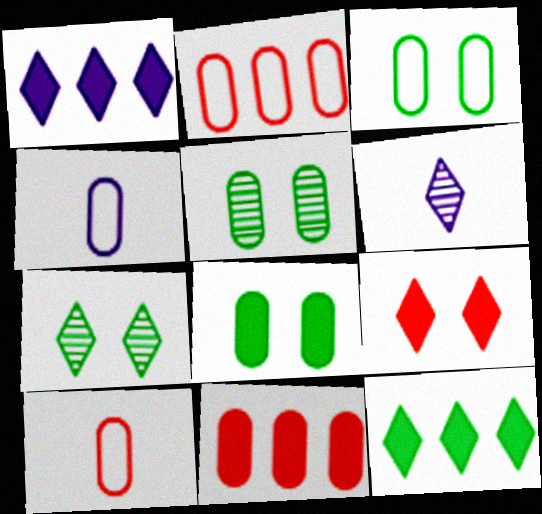[[2, 3, 4], 
[3, 5, 8], 
[4, 5, 11]]